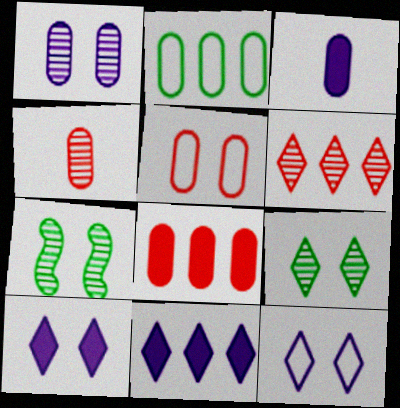[[4, 5, 8], 
[5, 7, 10]]